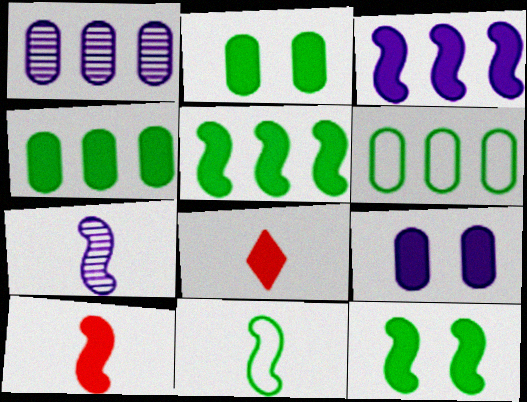[[2, 3, 8], 
[3, 10, 12], 
[5, 8, 9], 
[7, 10, 11]]